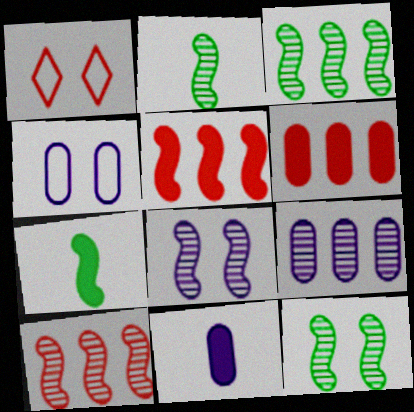[[1, 3, 11], 
[1, 7, 9], 
[2, 3, 12], 
[2, 8, 10], 
[4, 9, 11]]